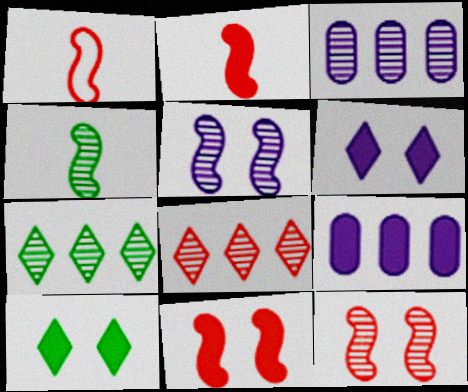[[1, 3, 10], 
[2, 9, 10]]